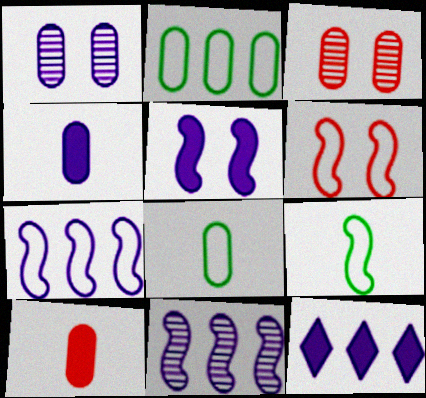[[1, 2, 10], 
[2, 3, 4], 
[3, 9, 12], 
[4, 5, 12], 
[6, 7, 9]]